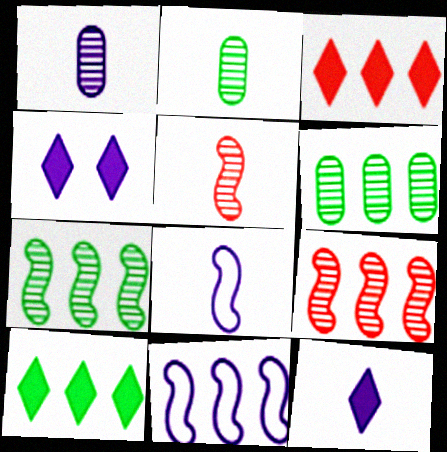[[1, 4, 11], 
[1, 8, 12], 
[3, 6, 11]]